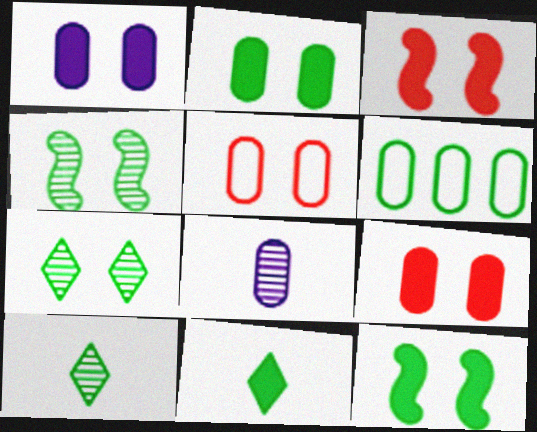[[1, 2, 9], 
[4, 6, 11], 
[6, 8, 9], 
[6, 10, 12]]